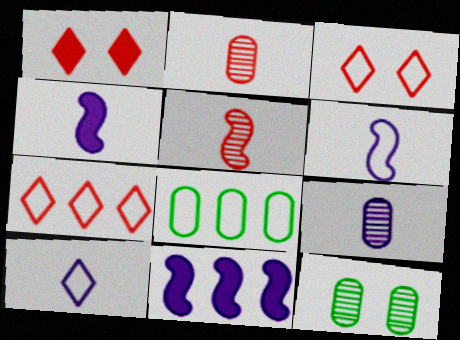[[3, 6, 8], 
[4, 7, 12], 
[4, 9, 10]]